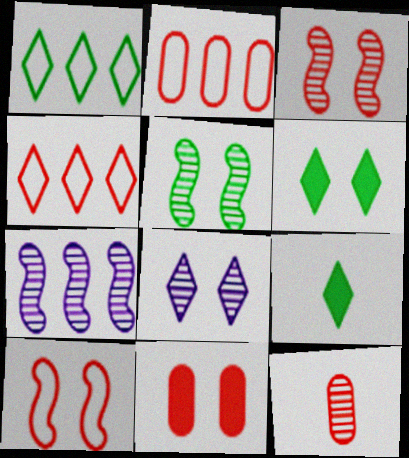[[2, 11, 12], 
[4, 8, 9]]